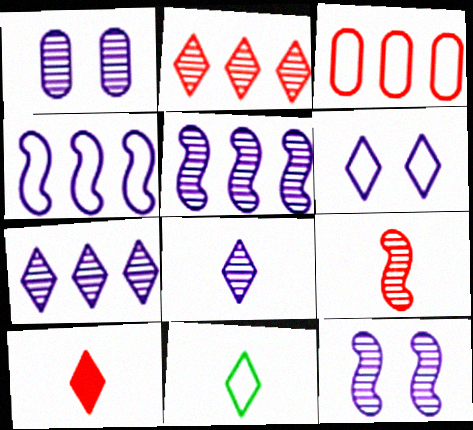[[1, 5, 8], 
[8, 10, 11]]